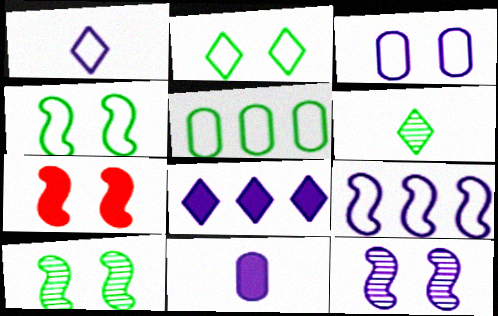[[1, 3, 9], 
[4, 7, 12]]